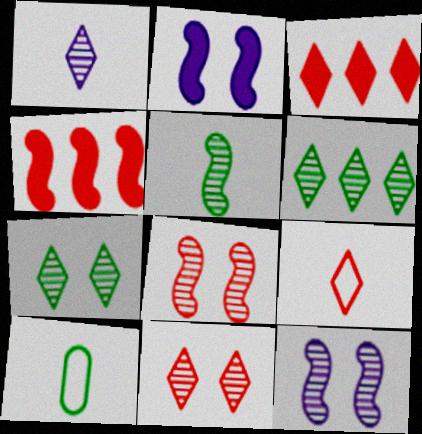[[1, 6, 11], 
[3, 9, 11], 
[3, 10, 12]]